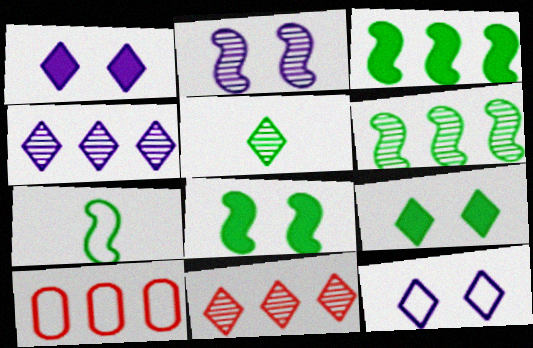[[3, 4, 10], 
[6, 7, 8], 
[7, 10, 12]]